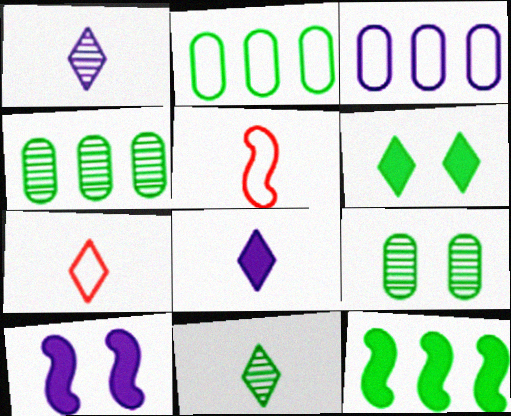[[1, 3, 10], 
[4, 7, 10], 
[7, 8, 11]]